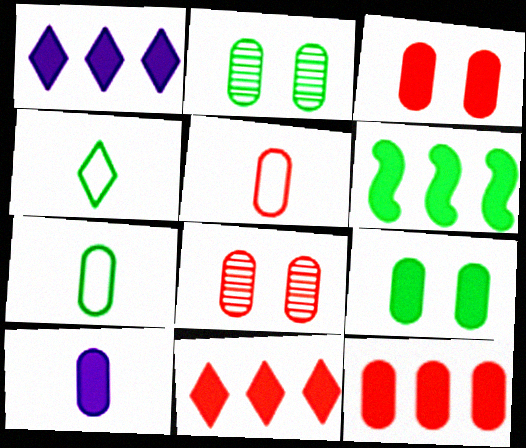[[1, 6, 12], 
[2, 4, 6], 
[5, 8, 12], 
[9, 10, 12]]